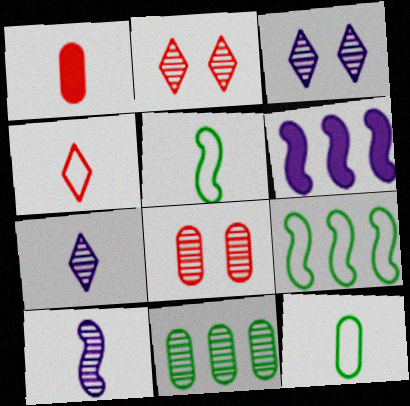[[1, 3, 9], 
[1, 5, 7], 
[2, 6, 12], 
[2, 10, 11]]